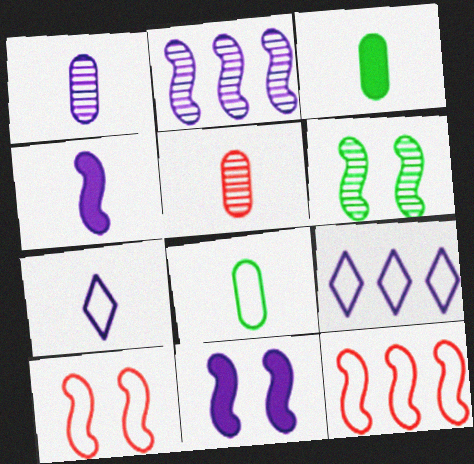[[1, 4, 7], 
[1, 9, 11], 
[4, 6, 12], 
[6, 10, 11], 
[8, 9, 10]]